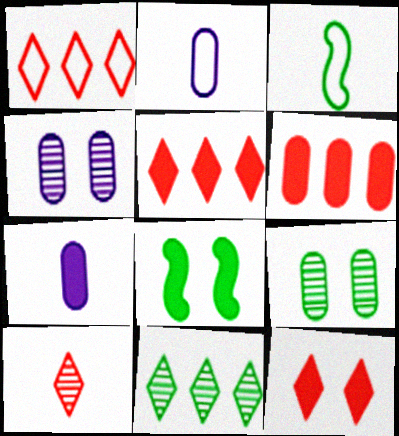[[1, 10, 12], 
[2, 6, 9], 
[3, 4, 5], 
[3, 7, 10], 
[5, 7, 8]]